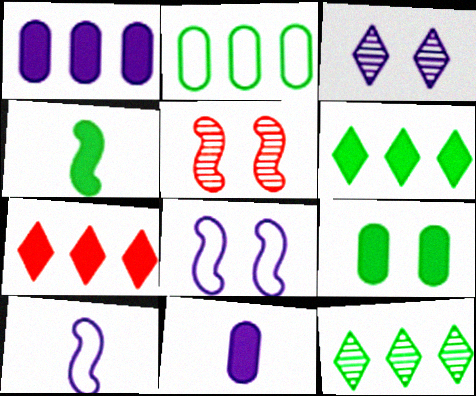[[1, 3, 10], 
[4, 6, 9]]